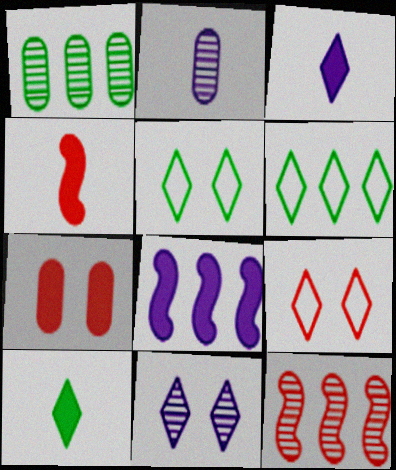[[7, 8, 10]]